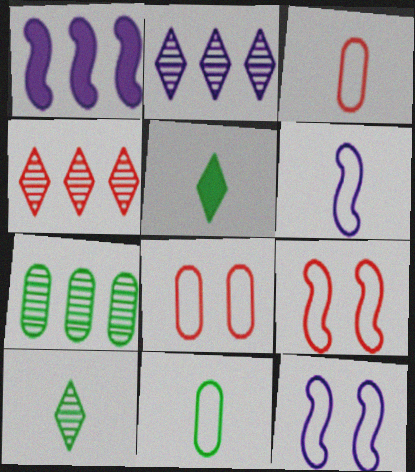[[1, 8, 10]]